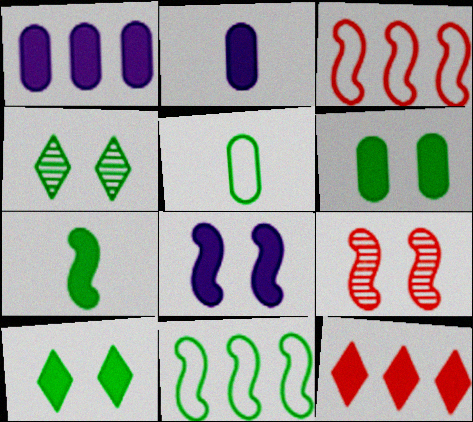[[2, 3, 4]]